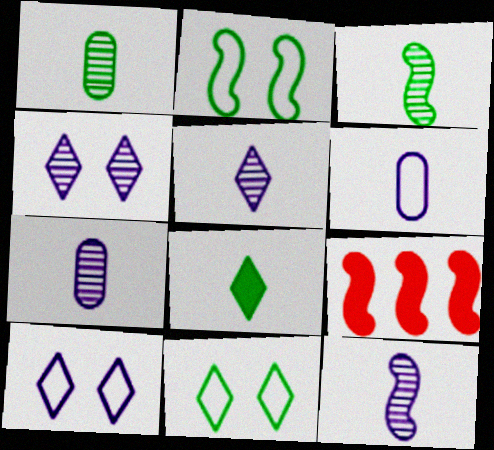[[1, 9, 10], 
[2, 9, 12], 
[5, 7, 12], 
[7, 9, 11]]